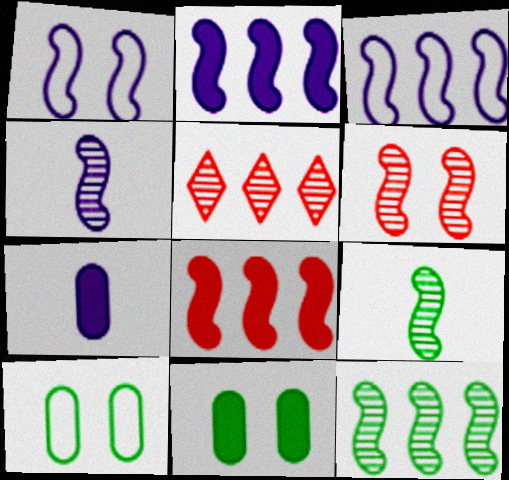[[1, 2, 4], 
[1, 8, 9], 
[3, 8, 12], 
[4, 6, 12]]